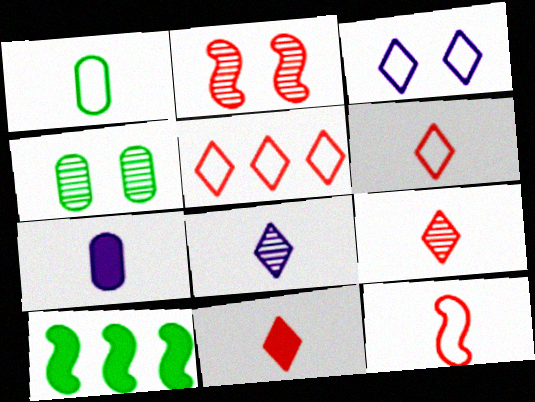[[6, 9, 11]]